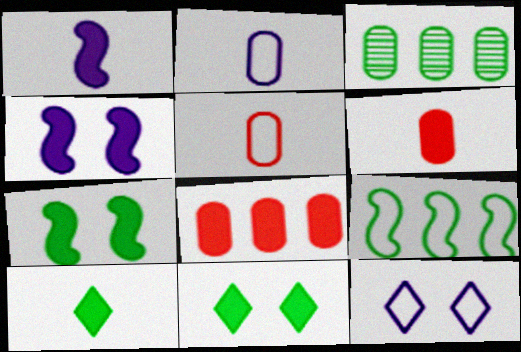[[1, 6, 10], 
[1, 8, 11], 
[4, 8, 10], 
[5, 9, 12]]